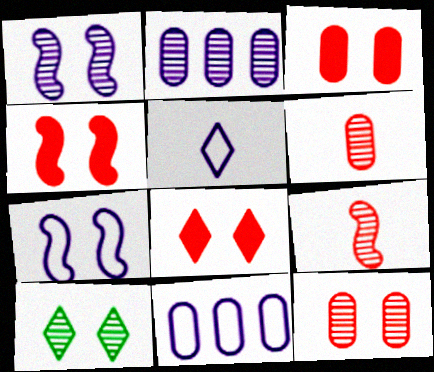[[1, 10, 12], 
[2, 9, 10], 
[3, 4, 8], 
[3, 7, 10], 
[5, 7, 11]]